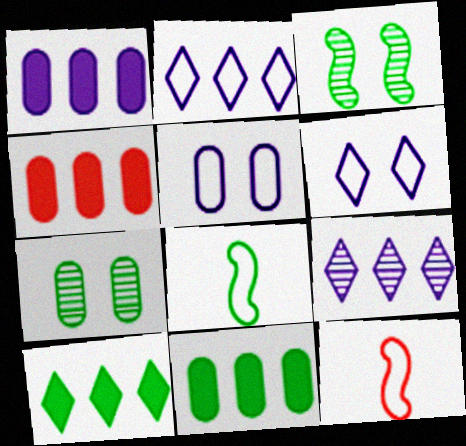[[1, 4, 11], 
[7, 8, 10]]